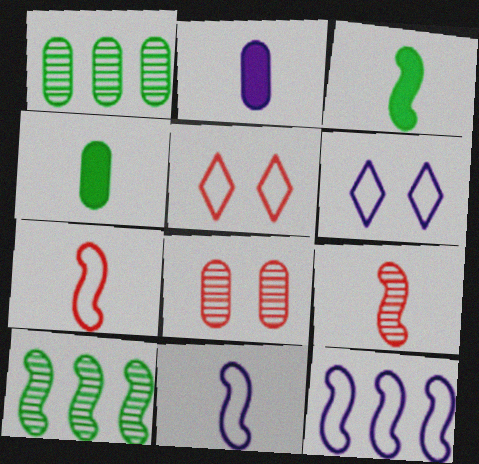[[2, 5, 10], 
[3, 9, 11]]